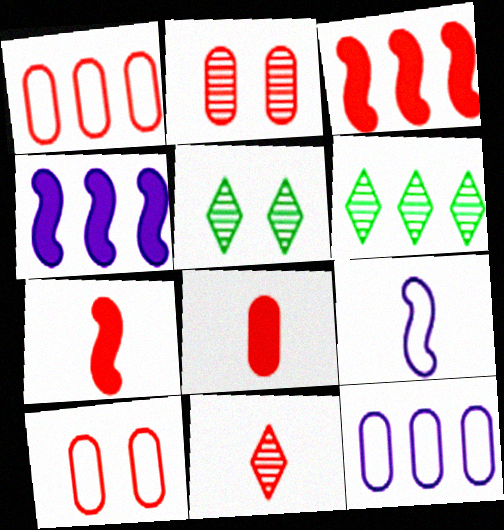[[1, 2, 8], 
[1, 4, 6], 
[3, 6, 12], 
[3, 10, 11], 
[5, 7, 12]]